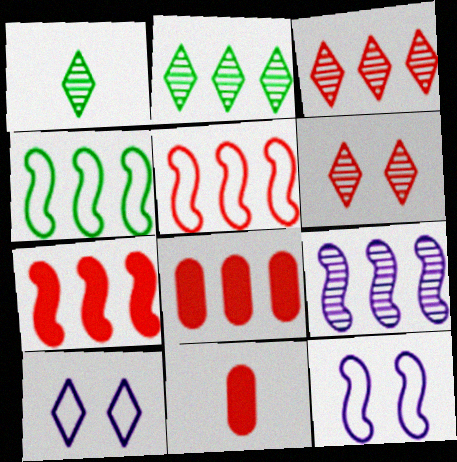[[1, 8, 12], 
[2, 11, 12], 
[3, 5, 8], 
[4, 7, 9], 
[5, 6, 11]]